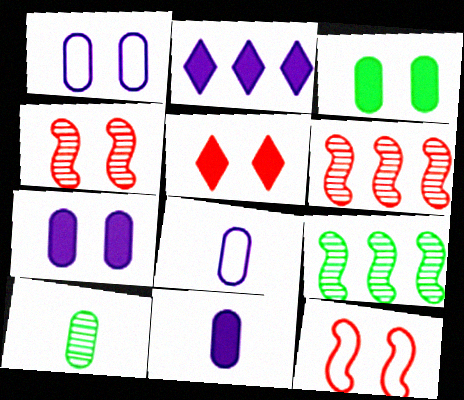[[2, 10, 12], 
[5, 8, 9]]